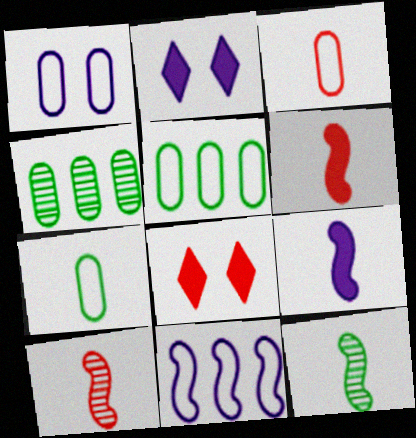[[1, 3, 5], 
[2, 5, 10]]